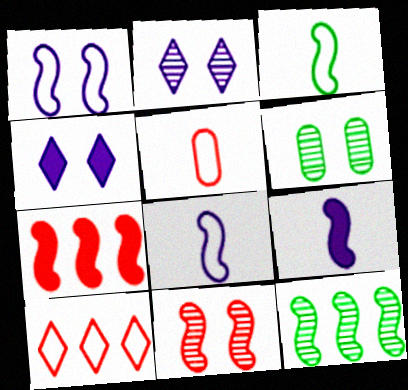[[2, 6, 11], 
[4, 5, 12], 
[6, 9, 10]]